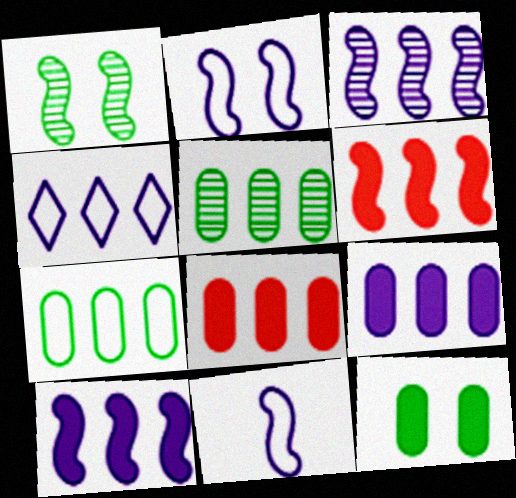[[1, 6, 11], 
[3, 4, 9], 
[4, 5, 6]]